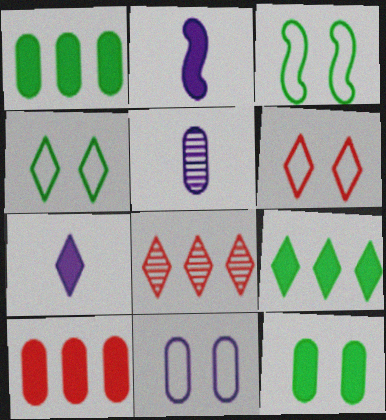[[3, 6, 11], 
[4, 7, 8]]